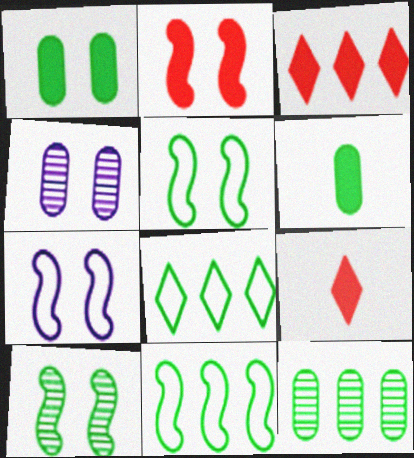[[2, 7, 10], 
[4, 9, 11], 
[6, 8, 10], 
[7, 9, 12]]